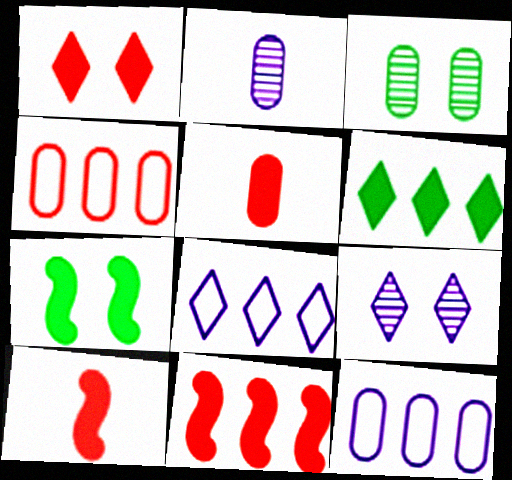[[1, 5, 11], 
[3, 5, 12], 
[3, 8, 10]]